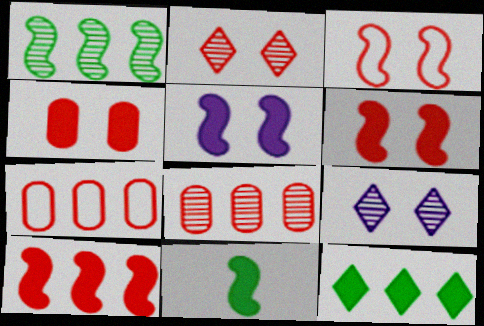[[2, 3, 4], 
[5, 10, 11], 
[7, 9, 11]]